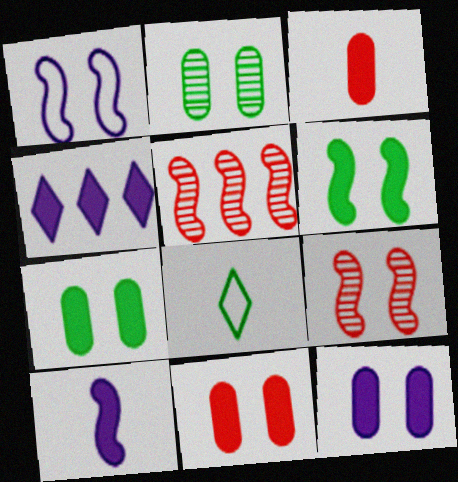[[1, 6, 9], 
[3, 4, 6], 
[4, 10, 12], 
[5, 8, 12], 
[7, 11, 12]]